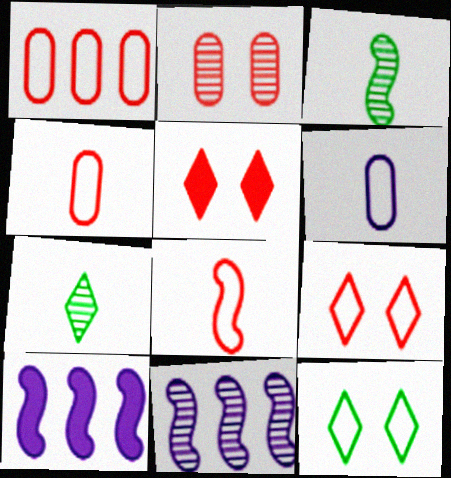[[1, 8, 9], 
[2, 7, 11]]